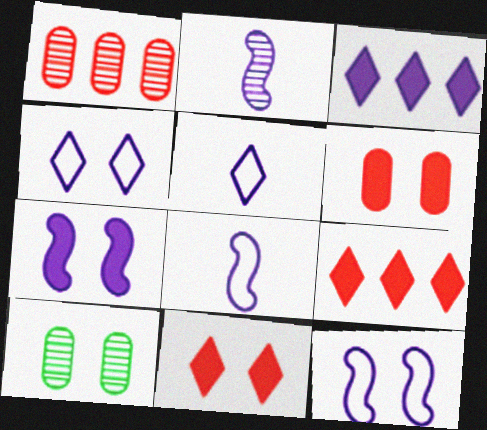[[8, 9, 10], 
[10, 11, 12]]